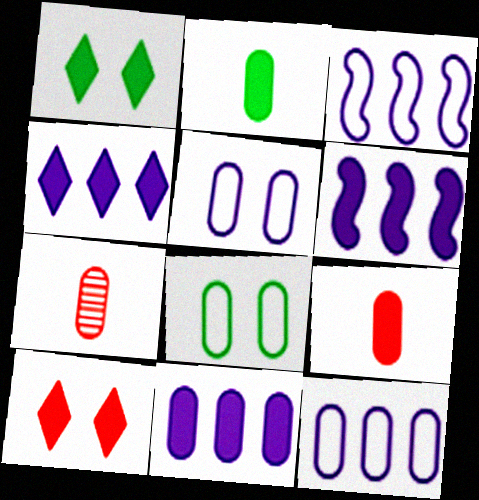[[1, 3, 7], 
[1, 6, 9], 
[2, 6, 10], 
[4, 6, 11], 
[7, 8, 11]]